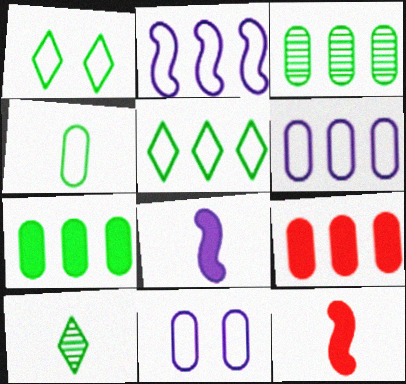[[3, 6, 9]]